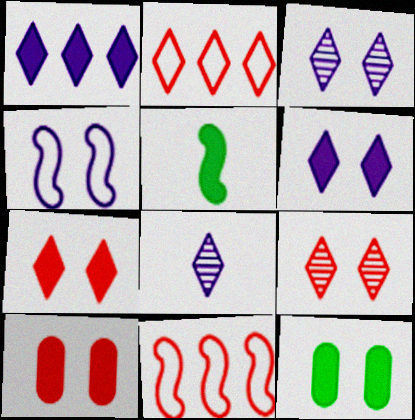[[1, 5, 10], 
[4, 9, 12], 
[8, 11, 12]]